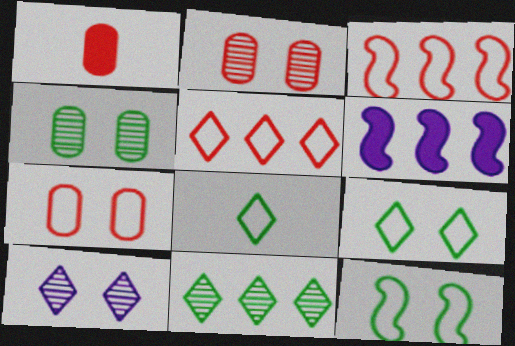[[2, 6, 8]]